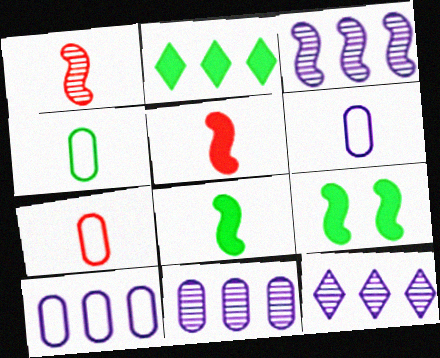[[3, 11, 12], 
[4, 6, 7], 
[7, 9, 12]]